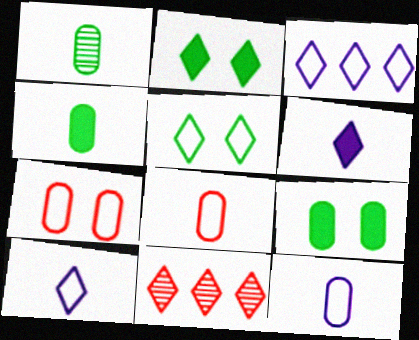[[2, 10, 11], 
[5, 6, 11]]